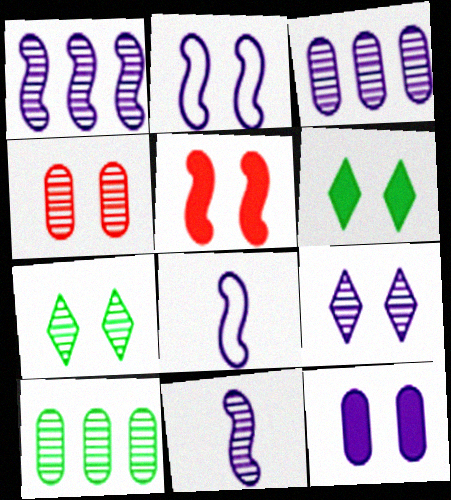[[2, 4, 6], 
[2, 9, 12], 
[3, 9, 11], 
[5, 6, 12]]